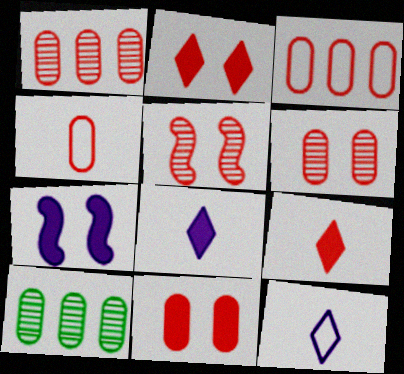[[1, 4, 11], 
[3, 5, 9]]